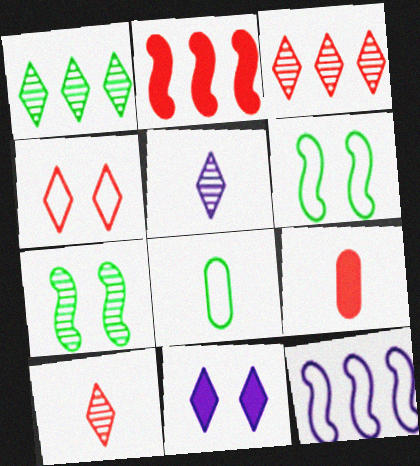[[4, 8, 12]]